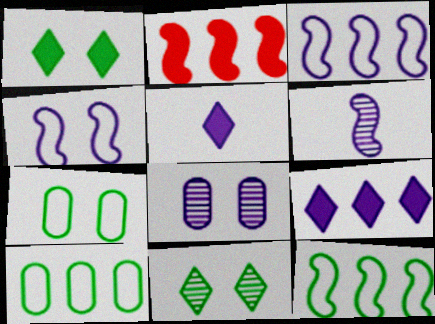[[3, 5, 8]]